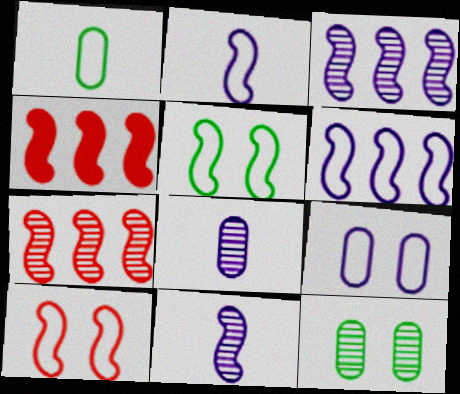[[4, 5, 11]]